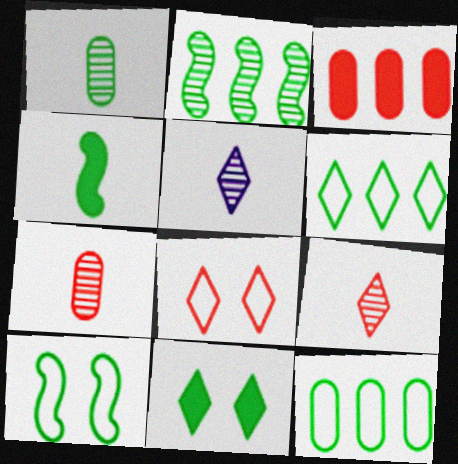[[2, 4, 10], 
[3, 5, 10]]